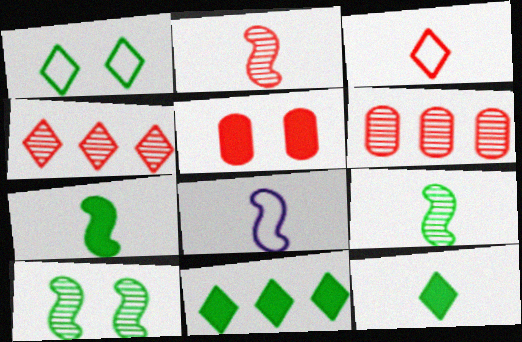[[2, 7, 8]]